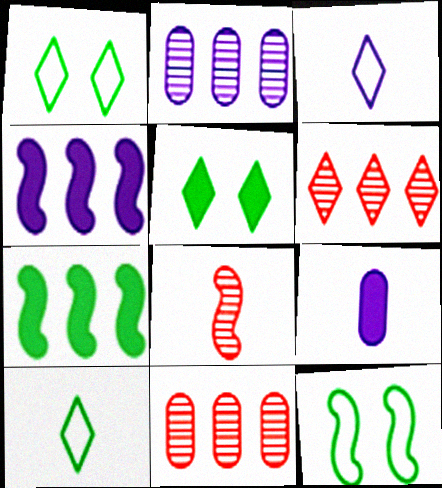[[3, 5, 6], 
[4, 8, 12], 
[6, 9, 12], 
[8, 9, 10]]